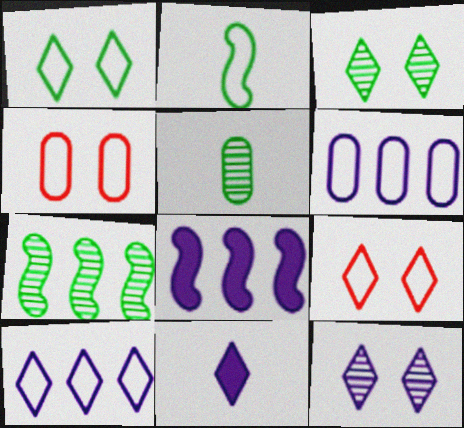[[2, 4, 10], 
[2, 6, 9], 
[3, 5, 7], 
[4, 7, 11], 
[5, 8, 9], 
[10, 11, 12]]